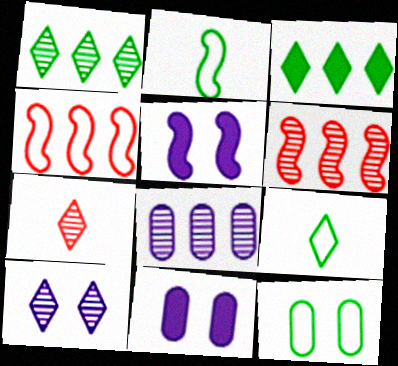[[1, 6, 8], 
[1, 7, 10], 
[2, 5, 6], 
[3, 4, 8], 
[6, 9, 11]]